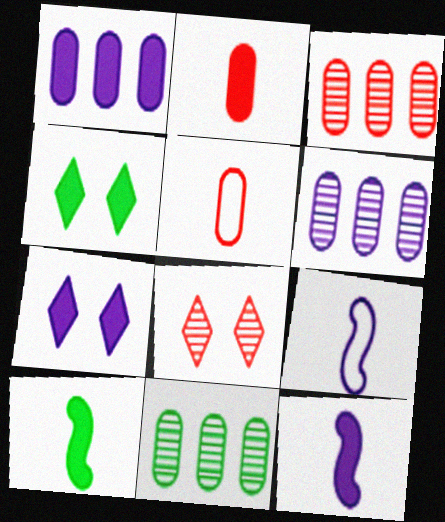[[1, 7, 12], 
[3, 4, 9], 
[3, 6, 11], 
[6, 7, 9]]